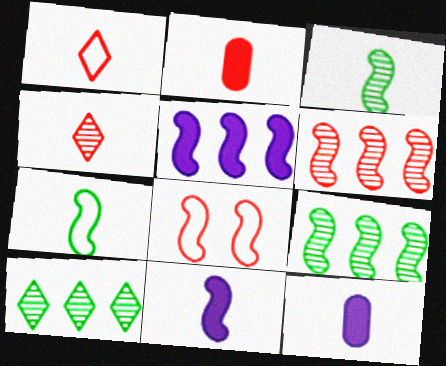[[1, 3, 12], 
[3, 5, 8], 
[4, 7, 12], 
[8, 9, 11], 
[8, 10, 12]]